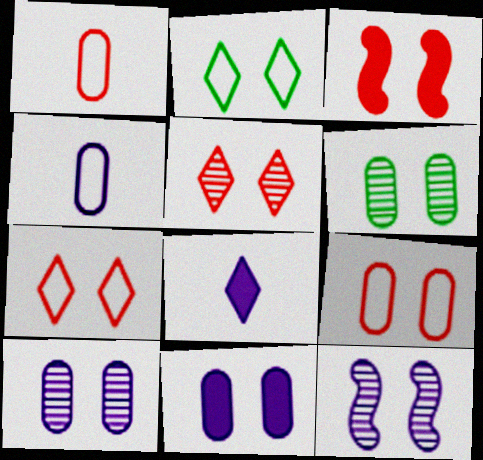[[2, 3, 10], 
[3, 5, 9], 
[5, 6, 12], 
[6, 9, 11]]